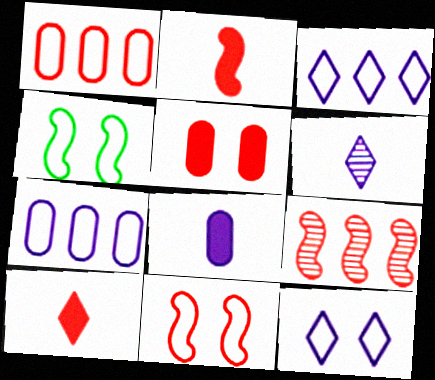[[2, 9, 11]]